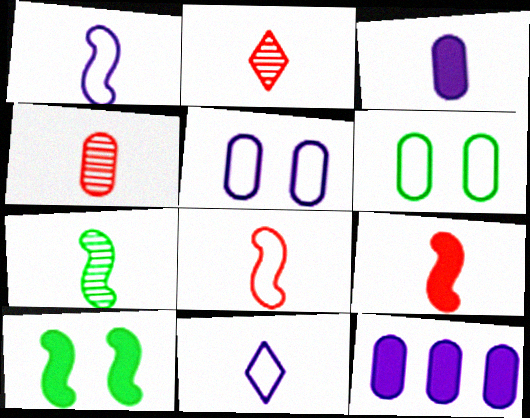[[1, 7, 9], 
[4, 6, 12]]